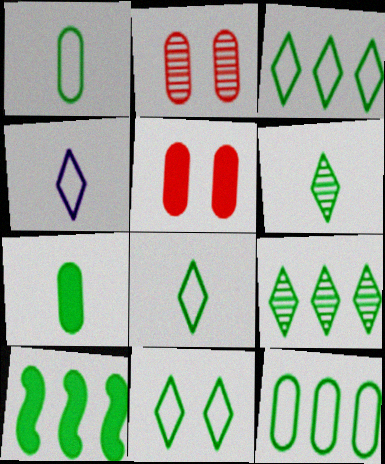[[2, 4, 10], 
[3, 8, 11], 
[9, 10, 12]]